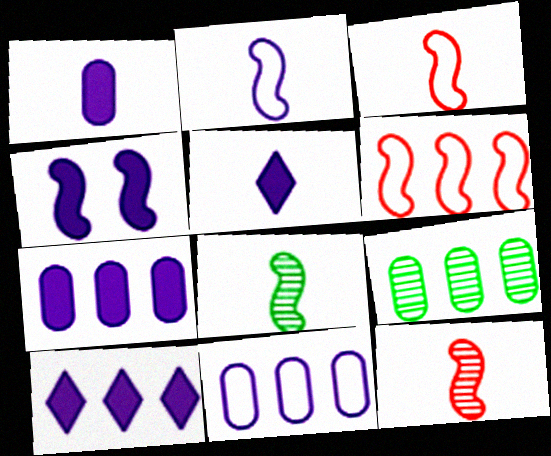[[1, 4, 10], 
[4, 5, 7], 
[4, 6, 8], 
[6, 9, 10]]